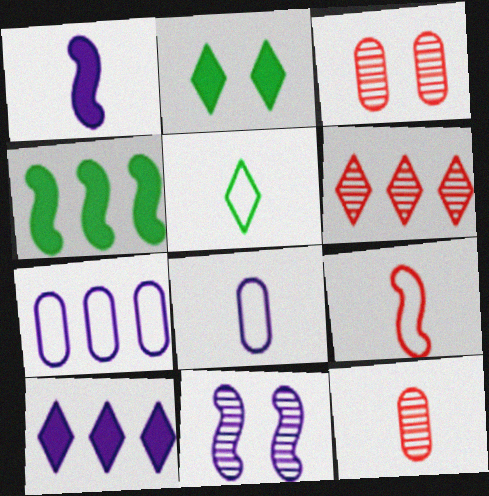[[1, 5, 12], 
[4, 6, 7], 
[4, 9, 11], 
[5, 8, 9], 
[8, 10, 11]]